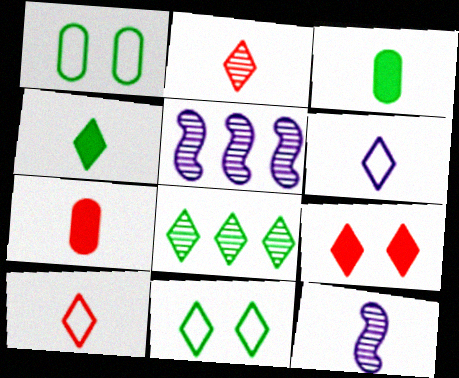[[2, 4, 6], 
[3, 10, 12], 
[4, 8, 11], 
[5, 7, 11], 
[6, 8, 9]]